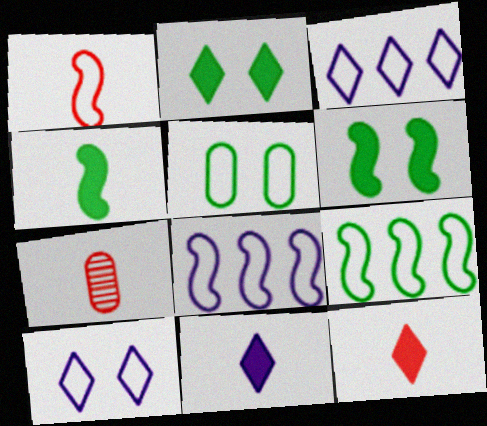[[1, 3, 5], 
[1, 7, 12], 
[2, 7, 8], 
[3, 6, 7]]